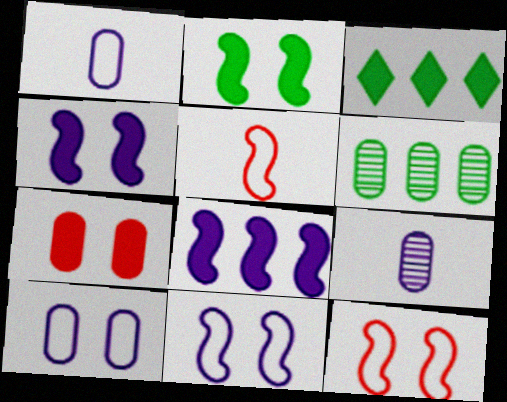[[1, 6, 7], 
[3, 9, 12]]